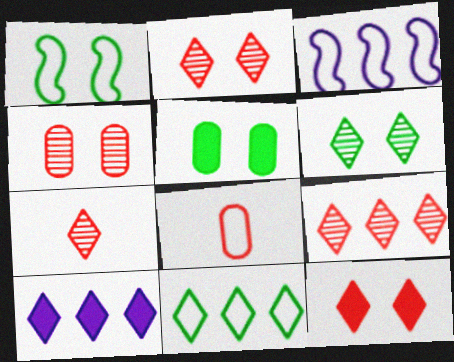[[1, 5, 6], 
[2, 7, 9], 
[3, 5, 7], 
[9, 10, 11]]